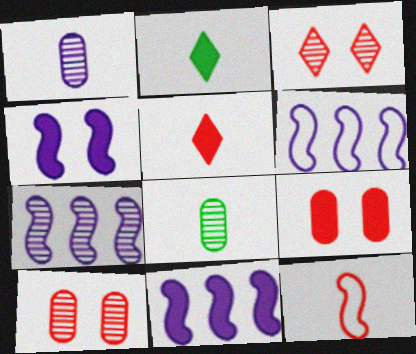[[1, 2, 12], 
[2, 6, 10], 
[2, 9, 11], 
[3, 7, 8], 
[6, 7, 11]]